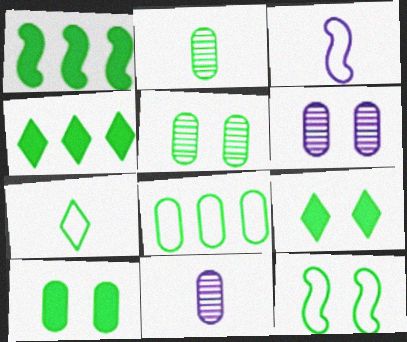[[1, 5, 7], 
[2, 4, 12], 
[2, 8, 10], 
[5, 9, 12], 
[7, 8, 12]]